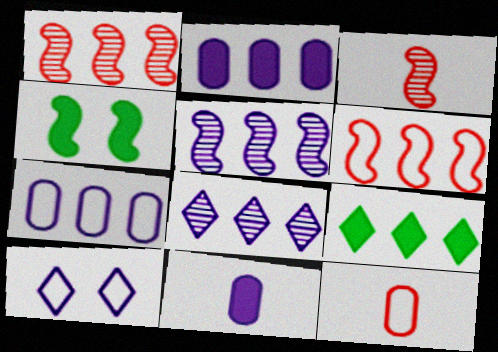[[1, 7, 9], 
[4, 8, 12], 
[5, 10, 11]]